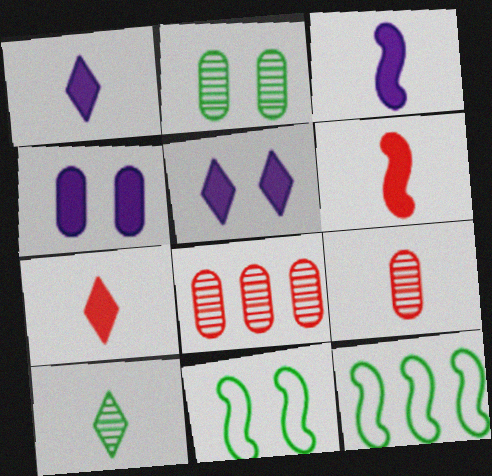[[1, 8, 11], 
[5, 9, 12]]